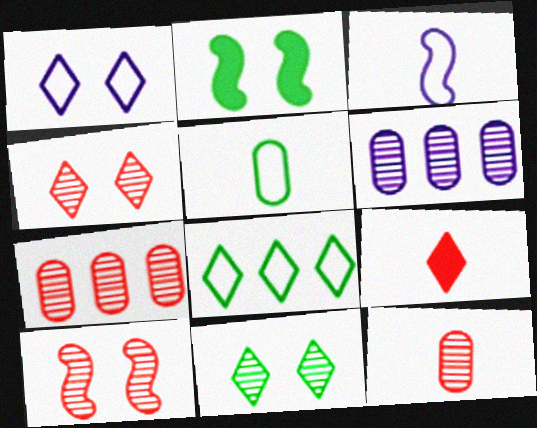[]